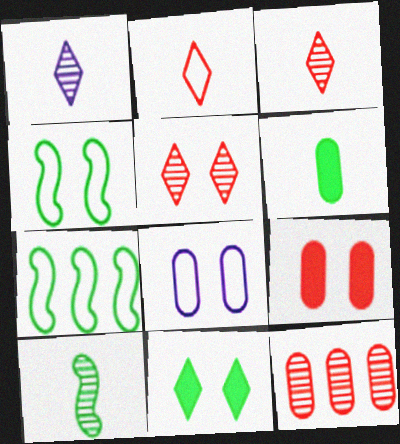[[1, 7, 9], 
[2, 7, 8], 
[6, 8, 12]]